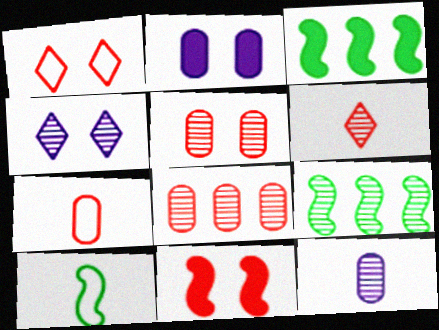[[1, 3, 12], 
[1, 5, 11], 
[3, 4, 7]]